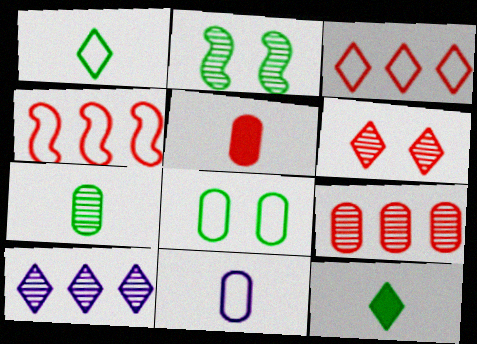[[4, 5, 6], 
[5, 7, 11]]